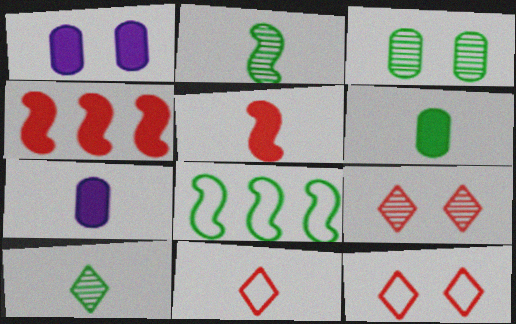[[2, 7, 11], 
[7, 8, 9]]